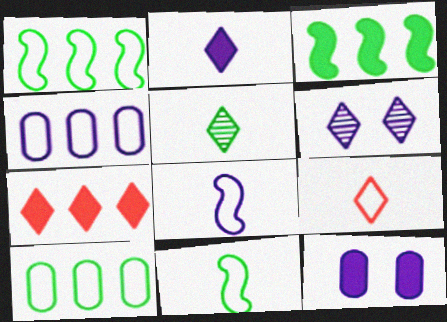[[2, 5, 9]]